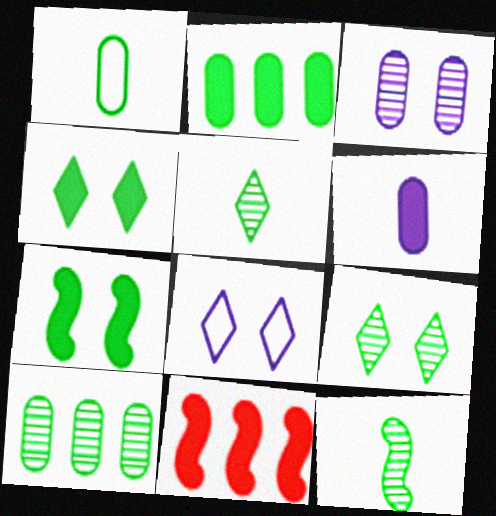[[4, 6, 11], 
[9, 10, 12]]